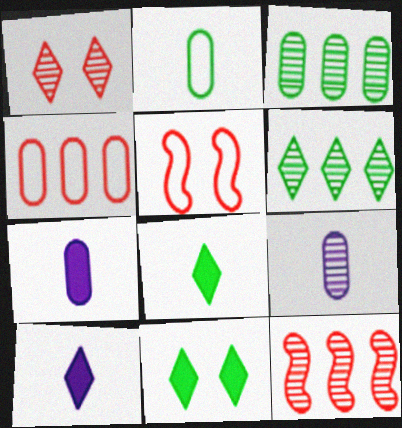[[3, 5, 10], 
[5, 6, 7]]